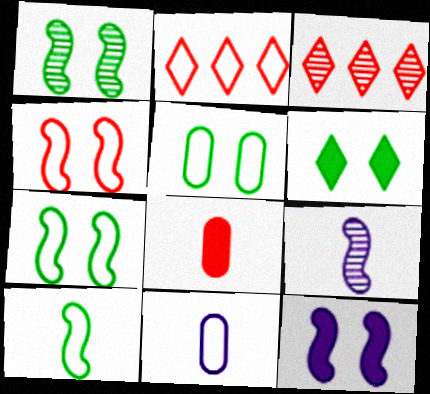[[1, 4, 12], 
[1, 5, 6], 
[2, 7, 11], 
[3, 4, 8]]